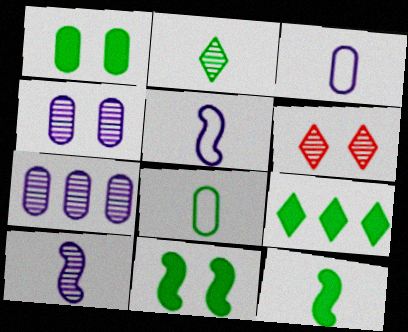[[1, 9, 12], 
[2, 8, 12]]